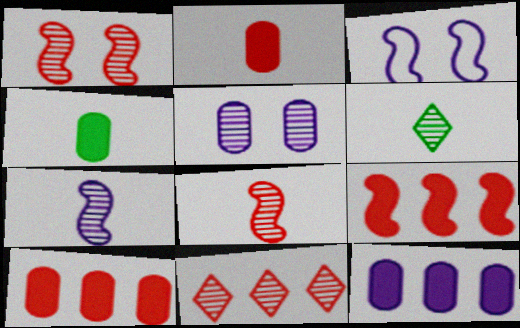[[3, 4, 11], 
[3, 6, 10]]